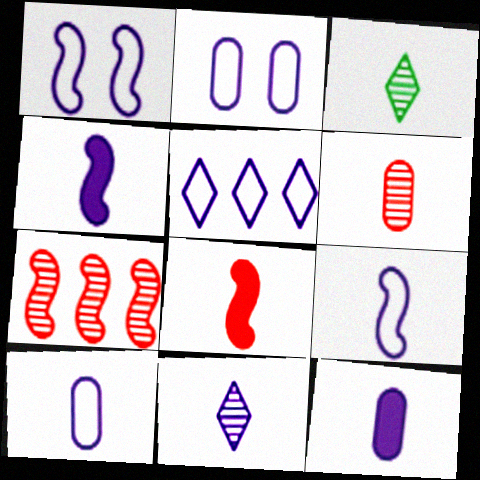[[1, 5, 10], 
[2, 5, 9], 
[3, 8, 10], 
[4, 10, 11], 
[9, 11, 12]]